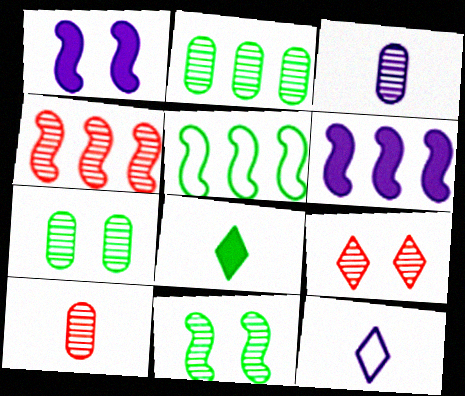[[4, 5, 6], 
[4, 9, 10], 
[5, 7, 8]]